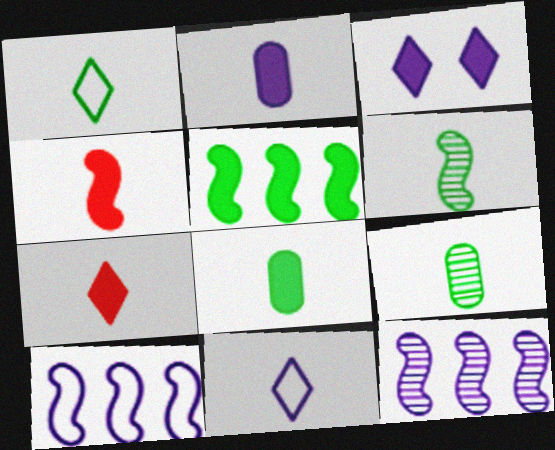[[1, 6, 8], 
[4, 9, 11]]